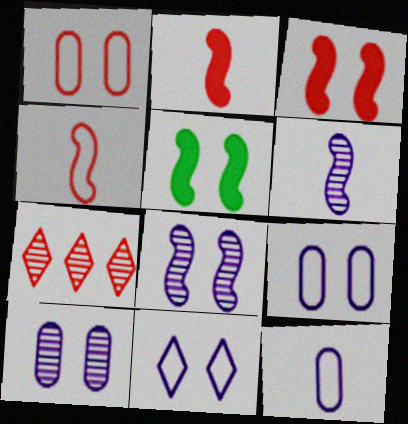[[1, 2, 7], 
[5, 7, 12]]